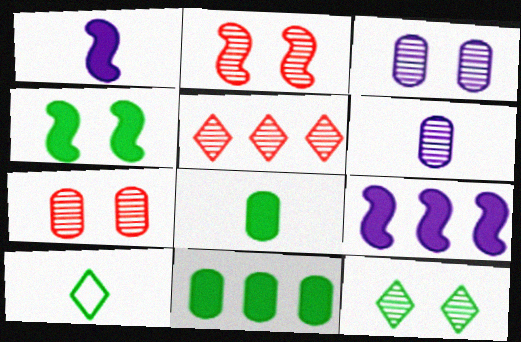[[2, 3, 12], 
[7, 9, 10]]